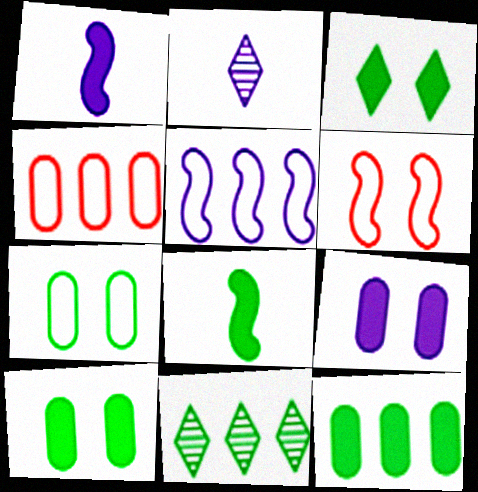[[2, 5, 9], 
[2, 6, 12], 
[3, 8, 12], 
[7, 8, 11]]